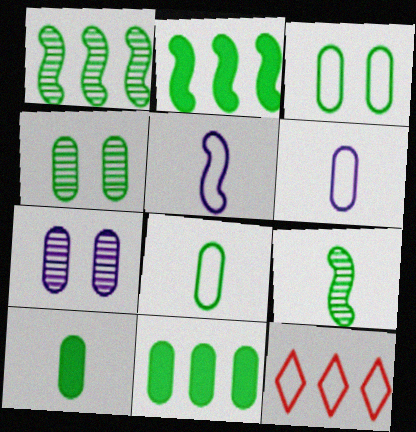[[3, 5, 12], 
[4, 8, 11]]